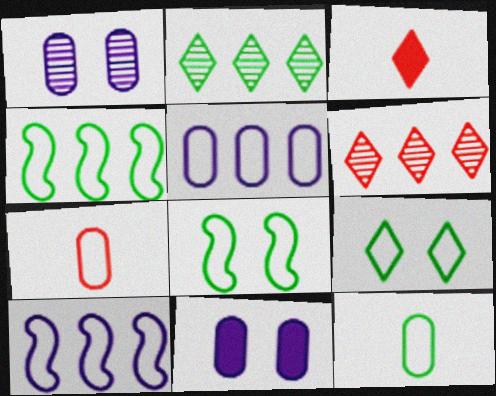[[1, 3, 4], 
[4, 9, 12], 
[7, 9, 10]]